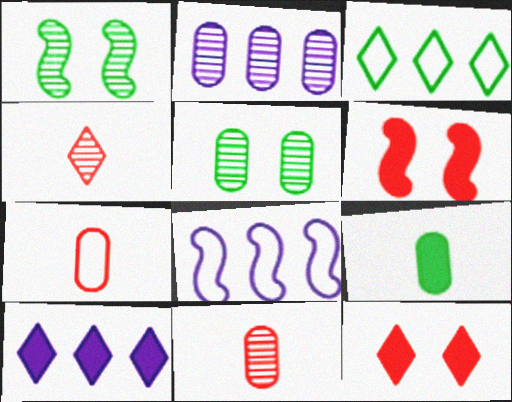[[1, 2, 4], 
[1, 3, 9], 
[1, 7, 10], 
[2, 5, 11], 
[2, 8, 10], 
[6, 9, 10]]